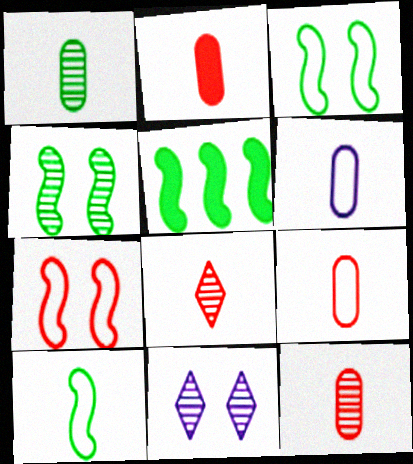[[1, 2, 6], 
[2, 9, 12], 
[4, 5, 10], 
[5, 9, 11]]